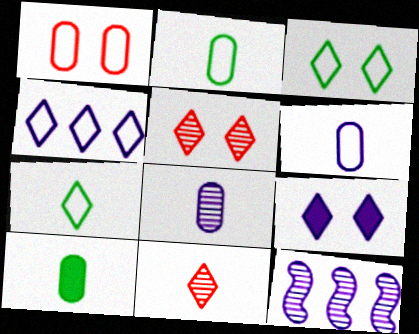[[3, 5, 9], 
[6, 9, 12]]